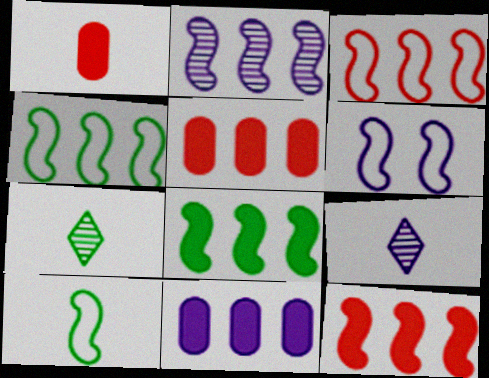[[1, 9, 10], 
[2, 3, 8], 
[2, 4, 12], 
[3, 6, 10], 
[5, 6, 7], 
[6, 9, 11]]